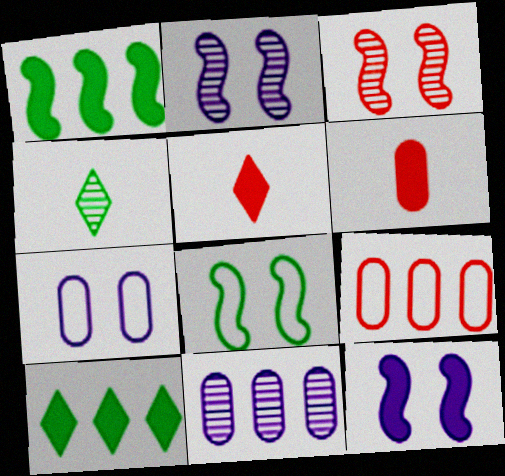[[3, 4, 11], 
[3, 5, 9], 
[3, 8, 12], 
[4, 9, 12], 
[5, 8, 11], 
[6, 10, 12]]